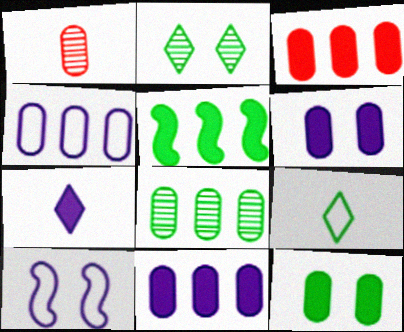[[1, 4, 12], 
[3, 4, 8]]